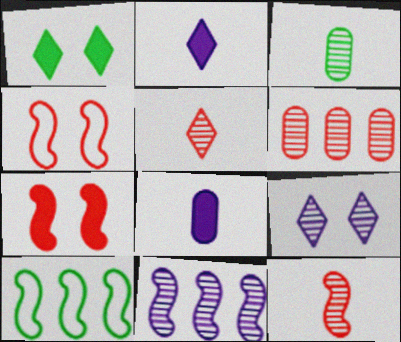[[1, 3, 10]]